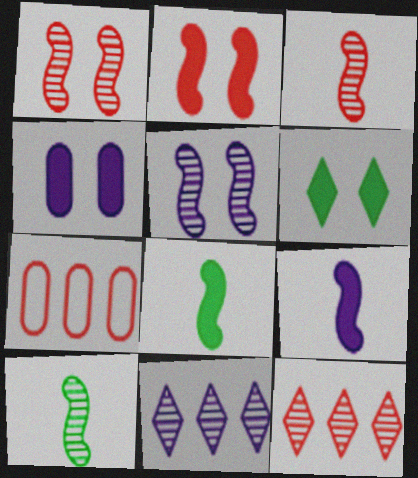[[2, 4, 6]]